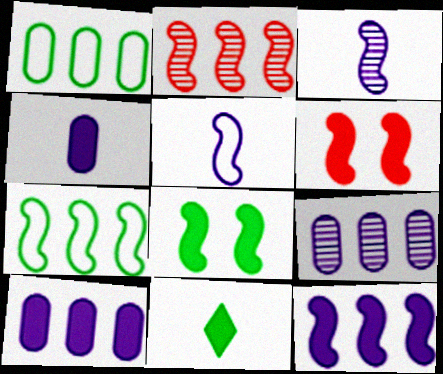[[2, 5, 8], 
[2, 7, 12], 
[3, 6, 7], 
[6, 10, 11]]